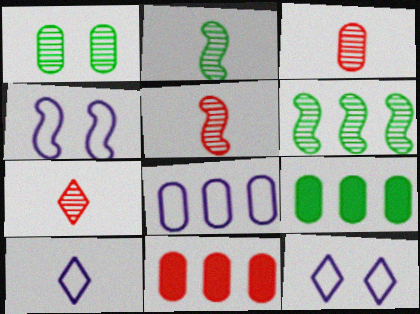[[2, 11, 12], 
[3, 5, 7], 
[4, 7, 9], 
[4, 8, 10], 
[5, 9, 12]]